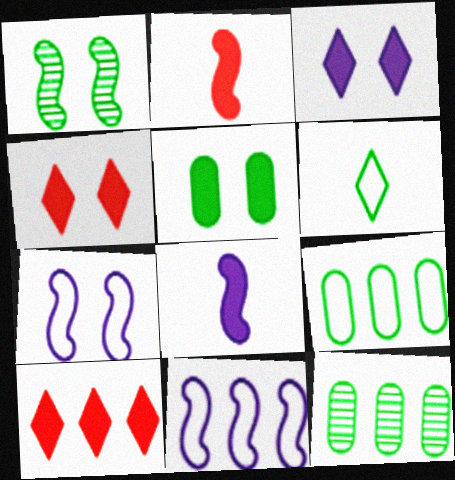[[1, 2, 11], 
[5, 8, 10], 
[10, 11, 12]]